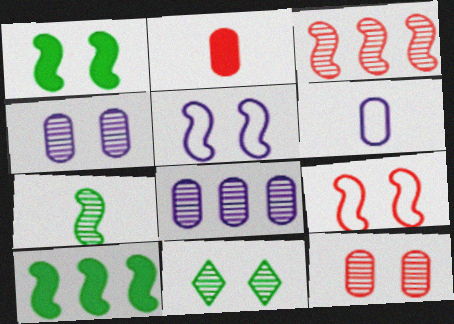[]